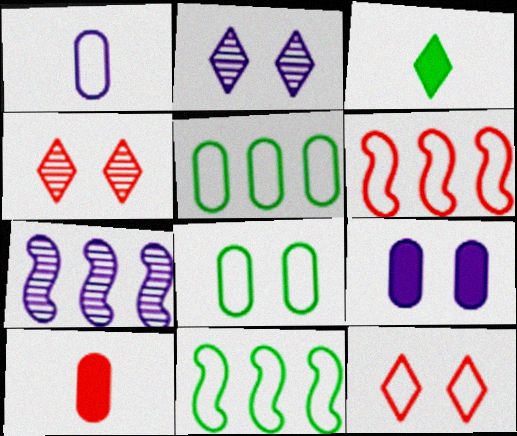[[1, 11, 12], 
[2, 10, 11], 
[4, 6, 10]]